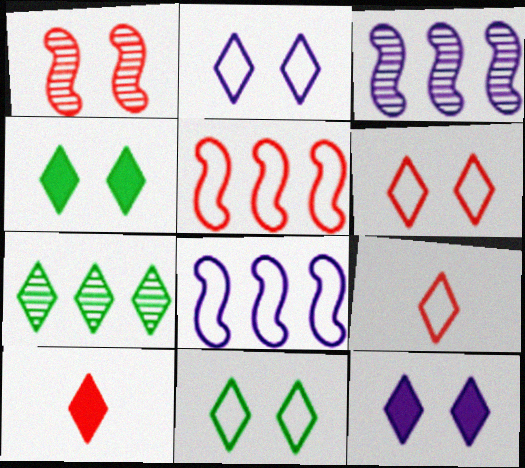[[2, 6, 11], 
[2, 7, 10], 
[7, 9, 12]]